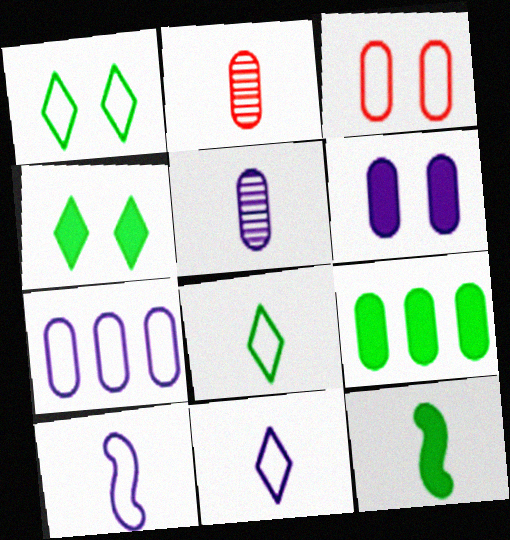[[2, 11, 12], 
[3, 5, 9], 
[4, 9, 12], 
[5, 6, 7]]